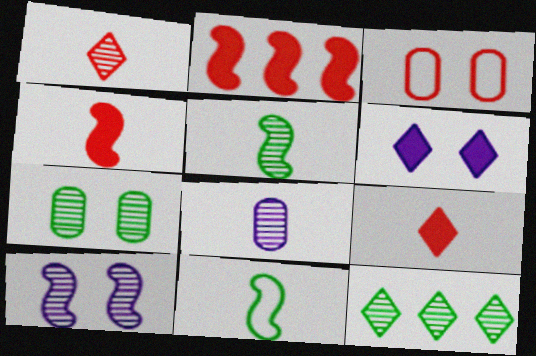[[1, 2, 3], 
[1, 5, 8], 
[2, 10, 11], 
[5, 7, 12], 
[8, 9, 11]]